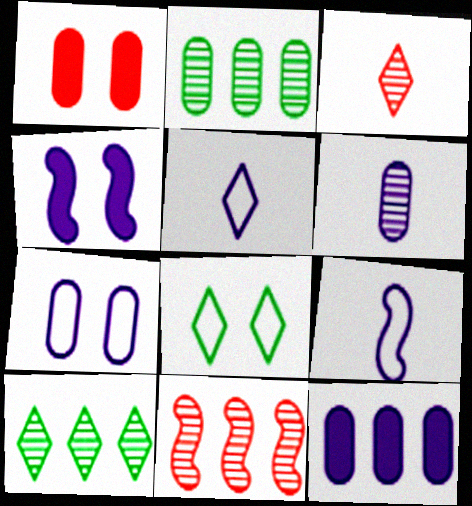[[1, 9, 10], 
[6, 7, 12]]